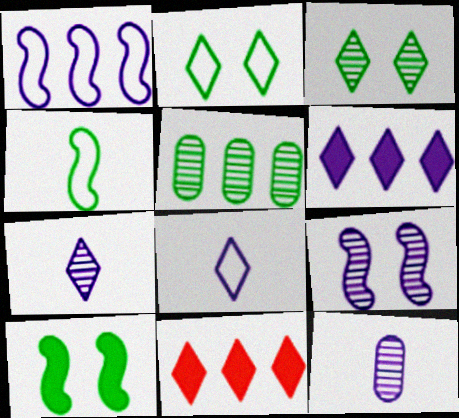[[1, 5, 11], 
[2, 7, 11], 
[3, 8, 11]]